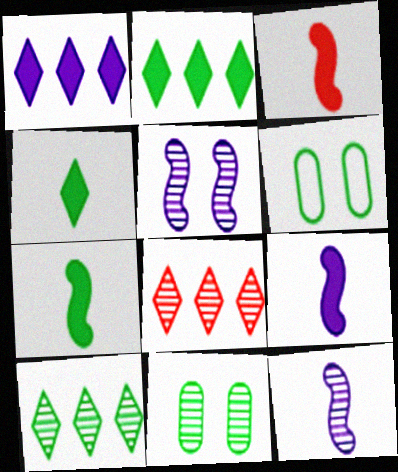[[3, 7, 9], 
[6, 7, 10], 
[6, 8, 9], 
[8, 11, 12]]